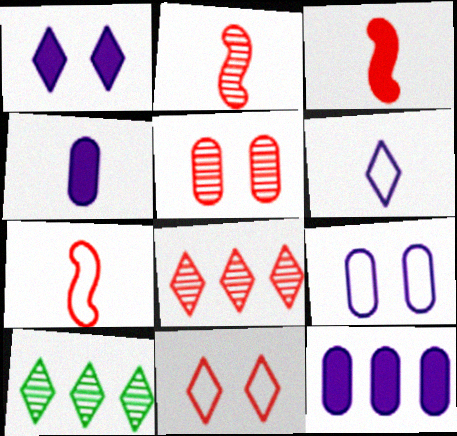[[2, 3, 7], 
[2, 5, 8], 
[3, 9, 10]]